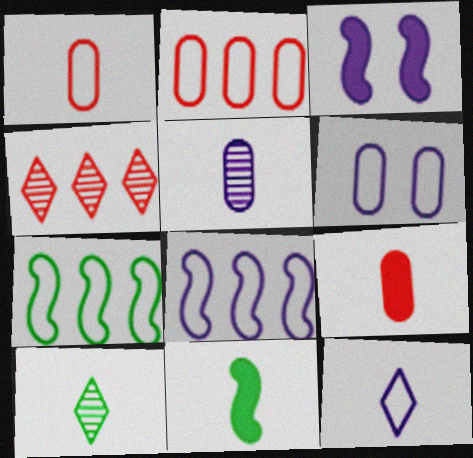[[2, 3, 10], 
[4, 6, 11], 
[6, 8, 12]]